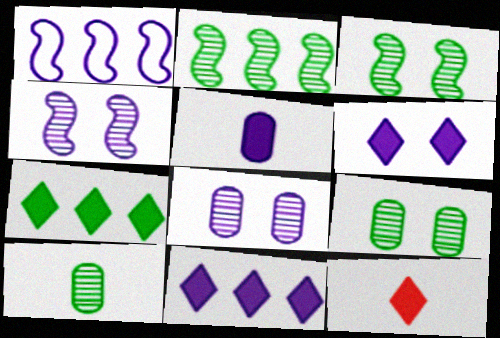[[1, 9, 12], 
[6, 7, 12]]